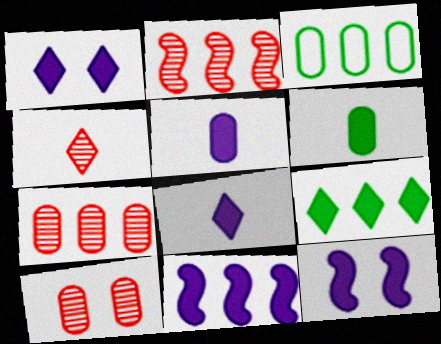[[1, 5, 11], 
[2, 4, 10], 
[3, 4, 12], 
[3, 5, 10]]